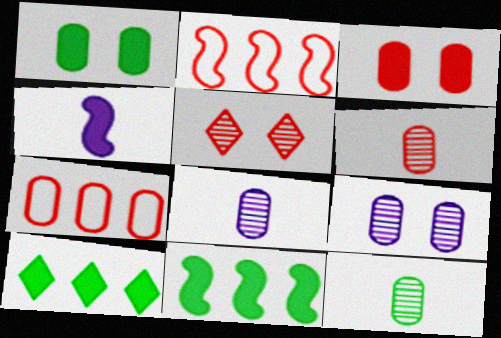[[1, 7, 8], 
[3, 4, 10], 
[3, 6, 7], 
[6, 8, 12]]